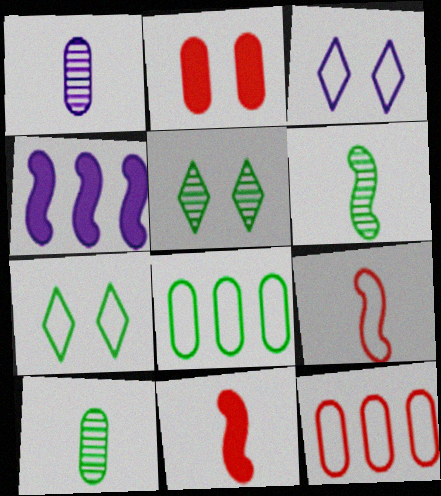[[1, 2, 8], 
[1, 3, 4], 
[3, 8, 9]]